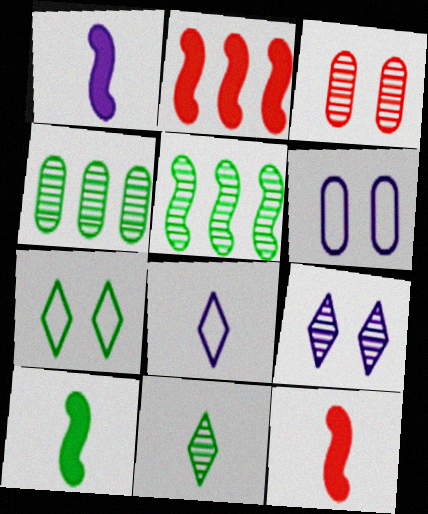[[1, 10, 12], 
[2, 6, 11], 
[4, 7, 10]]